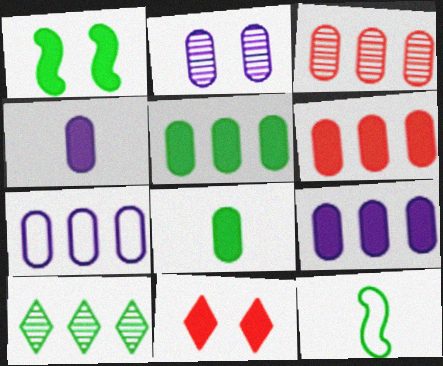[[2, 4, 7], 
[3, 5, 7], 
[5, 6, 9]]